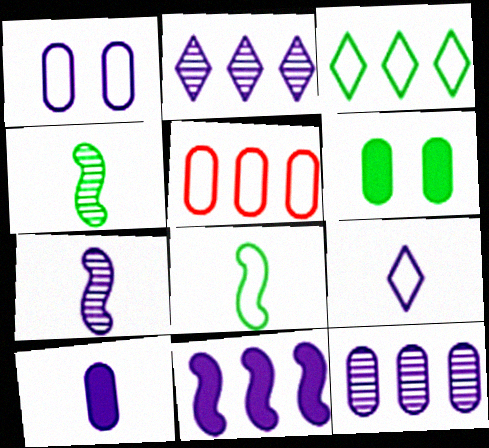[[1, 10, 12], 
[3, 4, 6], 
[7, 9, 10]]